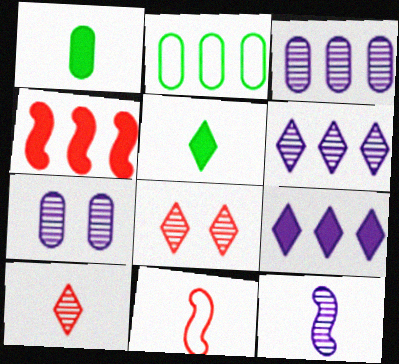[[2, 4, 6], 
[6, 7, 12]]